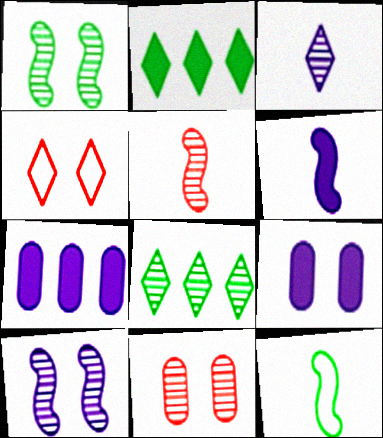[[1, 4, 9], 
[2, 3, 4], 
[5, 6, 12]]